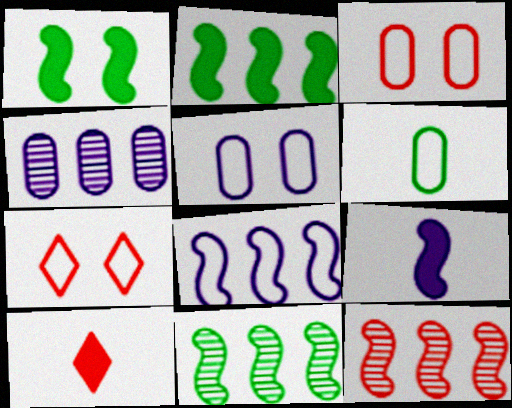[[2, 8, 12], 
[3, 10, 12], 
[5, 10, 11], 
[6, 7, 8]]